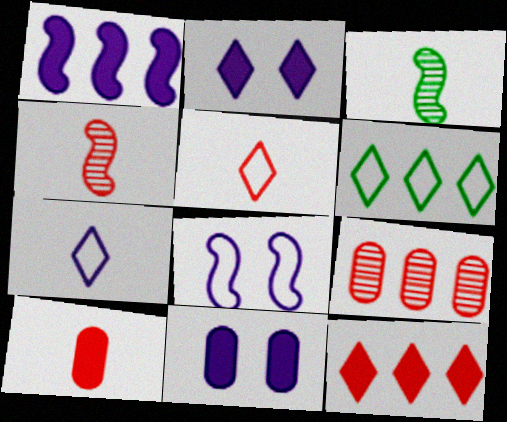[[1, 6, 9], 
[3, 7, 10], 
[4, 5, 10], 
[4, 6, 11]]